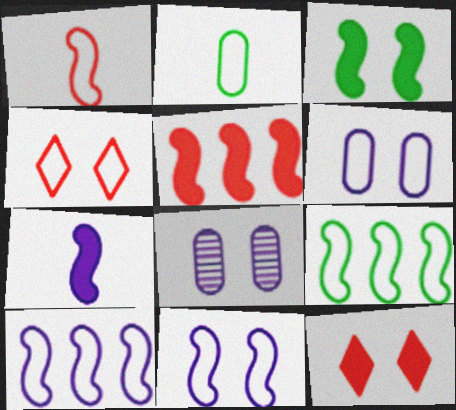[[1, 9, 11], 
[2, 4, 10], 
[3, 4, 8], 
[3, 5, 7]]